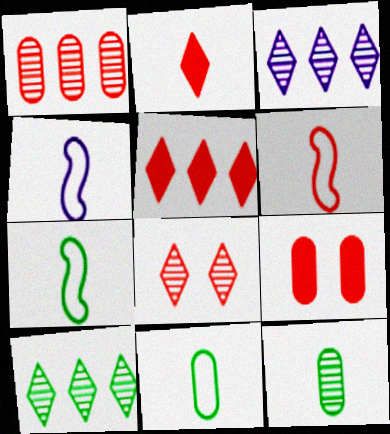[[2, 4, 12], 
[3, 7, 9], 
[4, 6, 7], 
[4, 9, 10]]